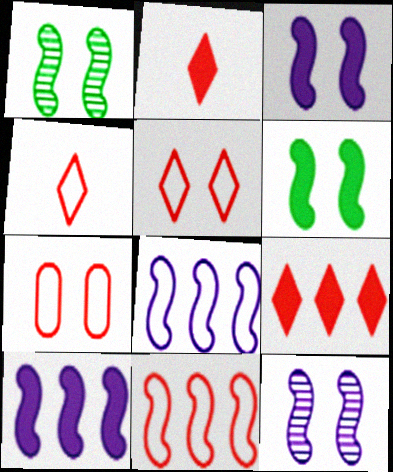[[4, 7, 11]]